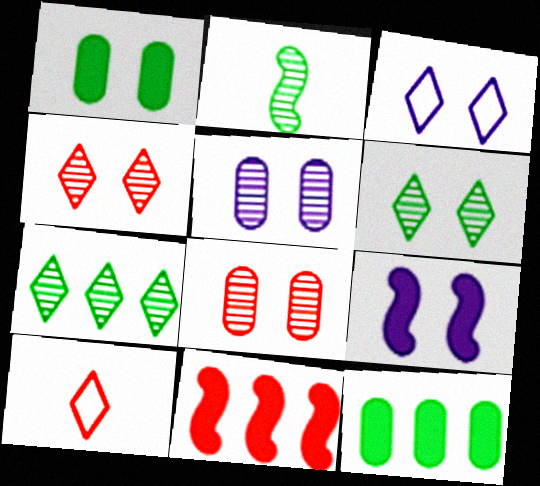[[3, 5, 9], 
[8, 10, 11]]